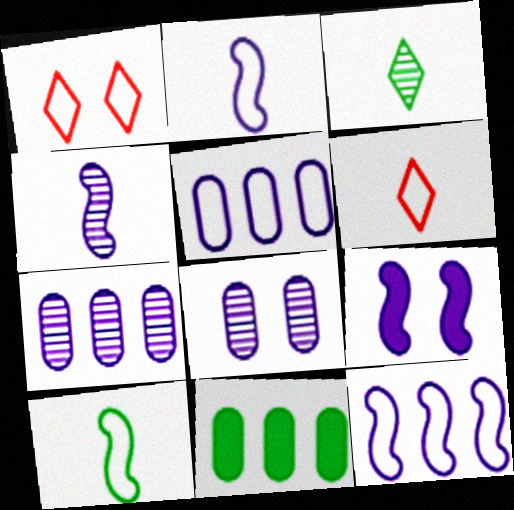[[1, 4, 11], 
[1, 5, 10], 
[4, 9, 12]]